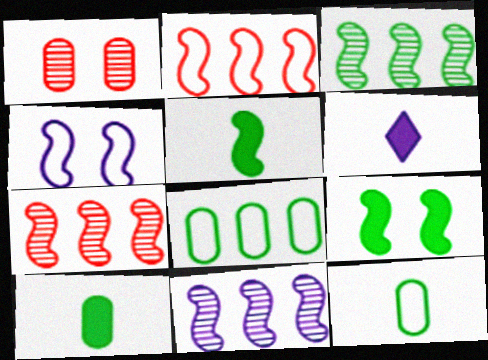[[3, 7, 11], 
[4, 5, 7]]